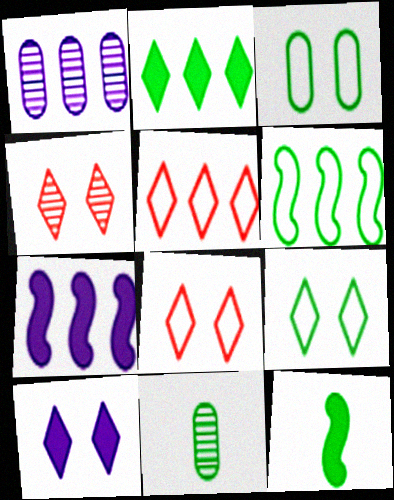[[1, 8, 12], 
[4, 9, 10], 
[7, 8, 11]]